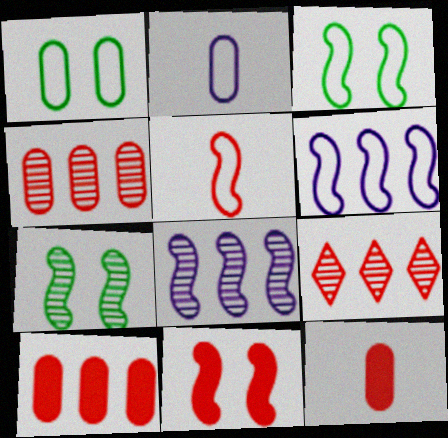[[3, 5, 6]]